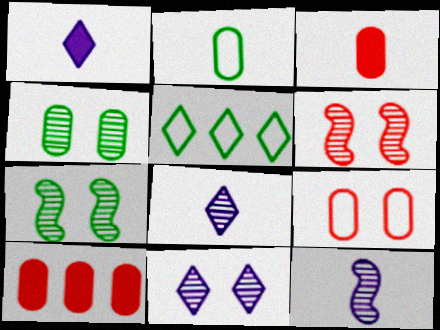[[4, 6, 11]]